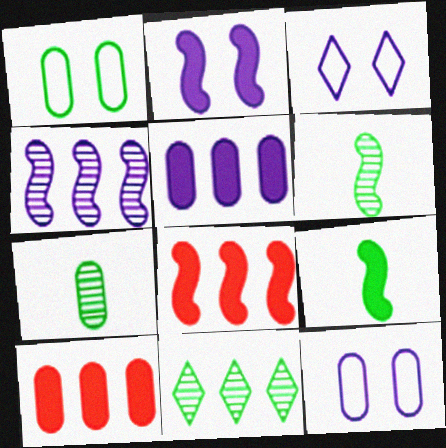[[1, 9, 11], 
[2, 8, 9], 
[3, 6, 10], 
[3, 7, 8], 
[7, 10, 12]]